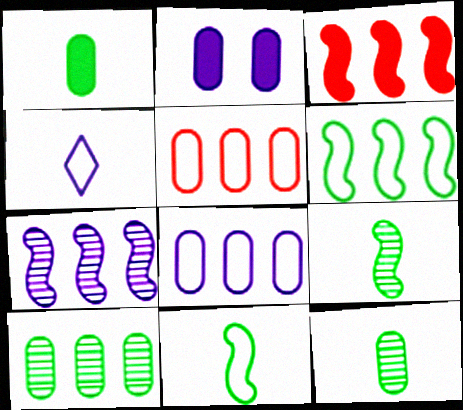[[2, 4, 7], 
[2, 5, 12], 
[3, 6, 7]]